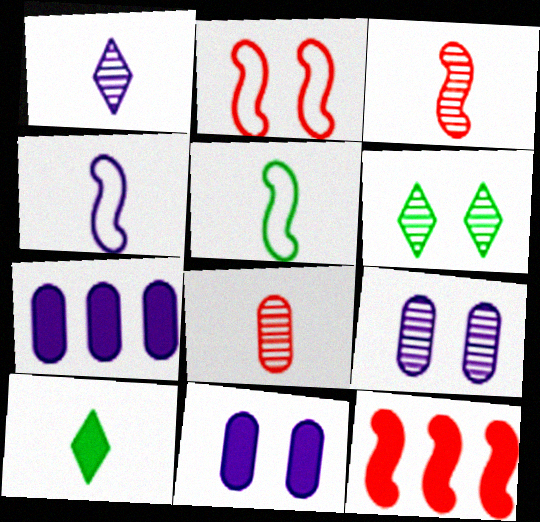[[2, 3, 12], 
[2, 6, 11], 
[4, 8, 10], 
[10, 11, 12]]